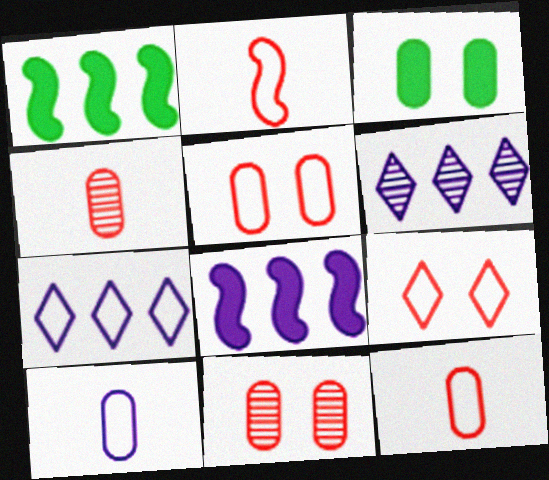[[2, 3, 6]]